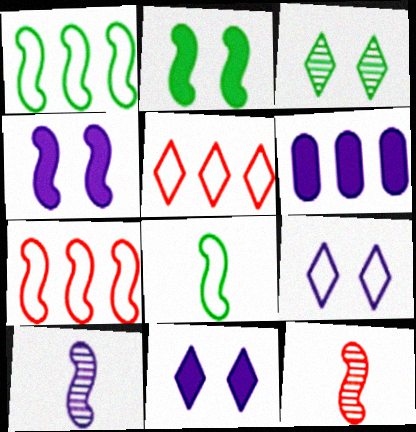[[1, 4, 12], 
[2, 7, 10], 
[6, 9, 10]]